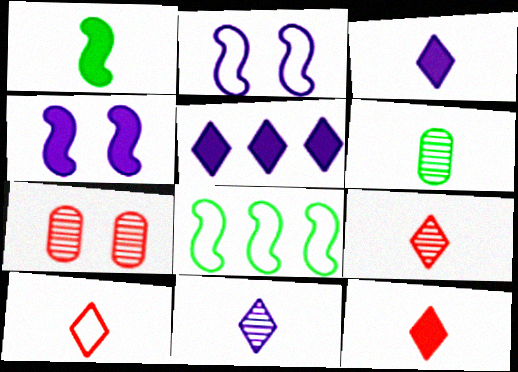[[3, 7, 8], 
[9, 10, 12]]